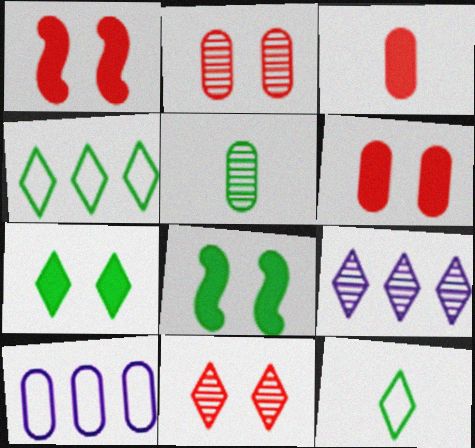[[4, 5, 8], 
[5, 6, 10]]